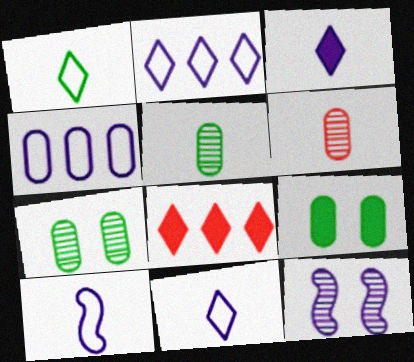[[3, 4, 12], 
[4, 6, 9], 
[7, 8, 10]]